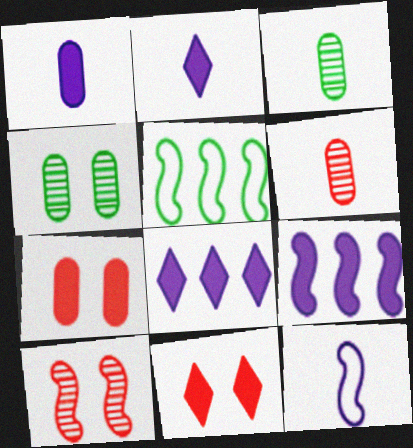[]